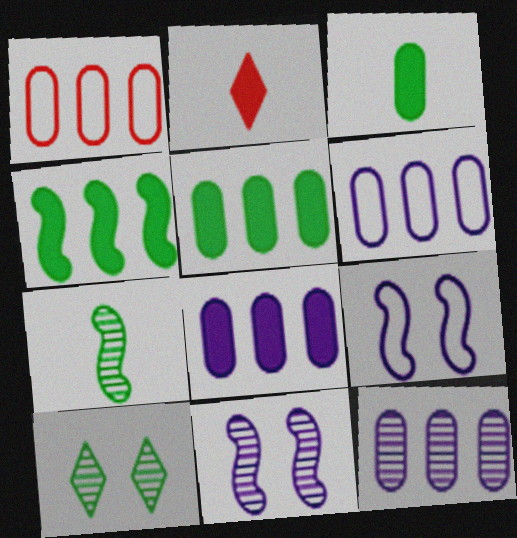[[1, 5, 12], 
[6, 8, 12]]